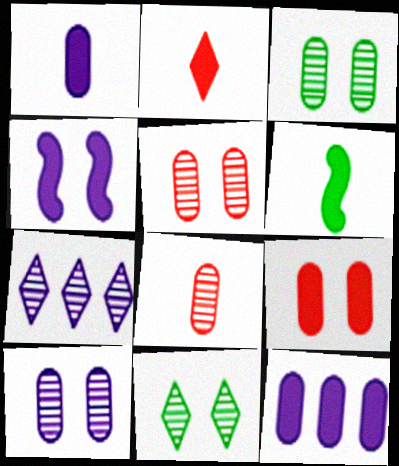[[1, 2, 6], 
[3, 5, 10]]